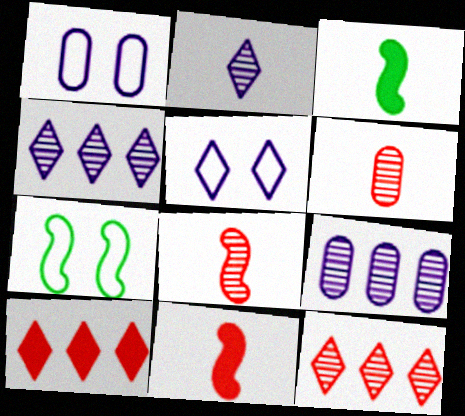[[1, 3, 12]]